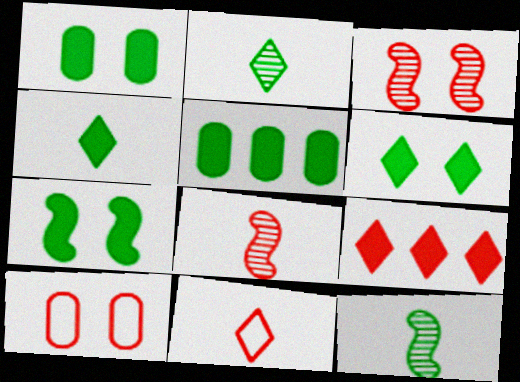[[1, 6, 7], 
[4, 5, 7], 
[8, 9, 10]]